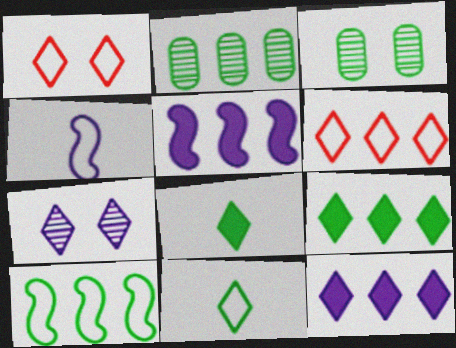[[2, 5, 6], 
[2, 9, 10], 
[3, 8, 10], 
[6, 7, 8]]